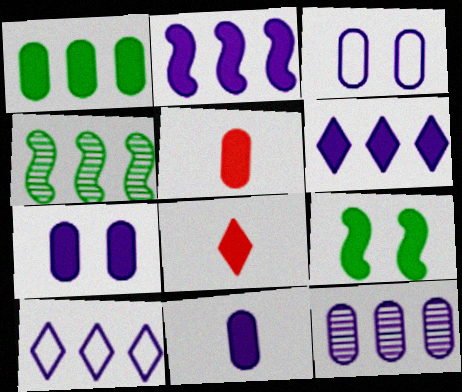[[1, 5, 7], 
[2, 10, 12], 
[3, 4, 8], 
[3, 11, 12], 
[5, 6, 9]]